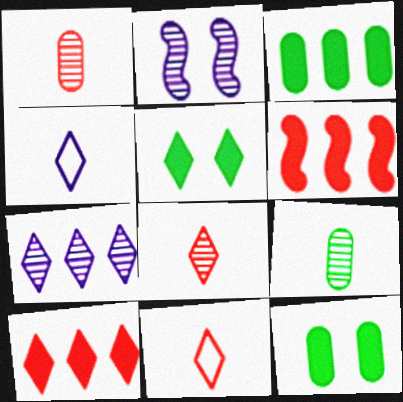[[2, 3, 11], 
[5, 7, 11]]